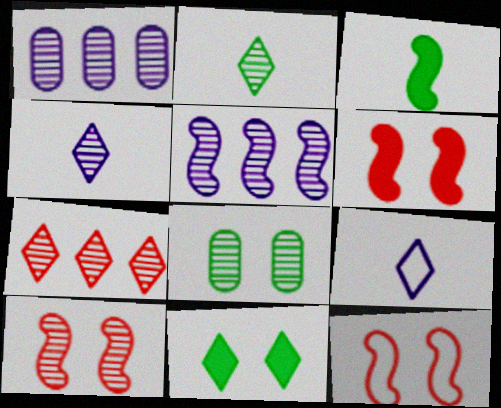[[1, 2, 10], 
[3, 5, 12], 
[6, 10, 12], 
[7, 9, 11]]